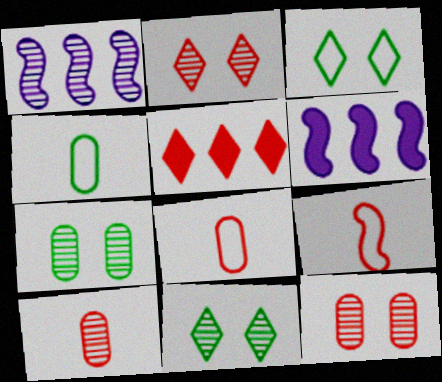[[1, 10, 11], 
[2, 4, 6], 
[3, 6, 10], 
[5, 9, 12], 
[6, 8, 11]]